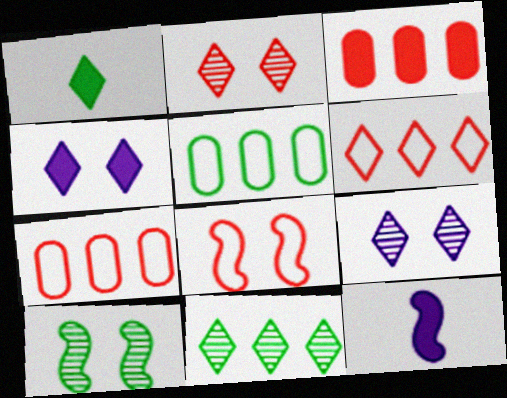[[1, 5, 10], 
[1, 6, 9], 
[2, 5, 12]]